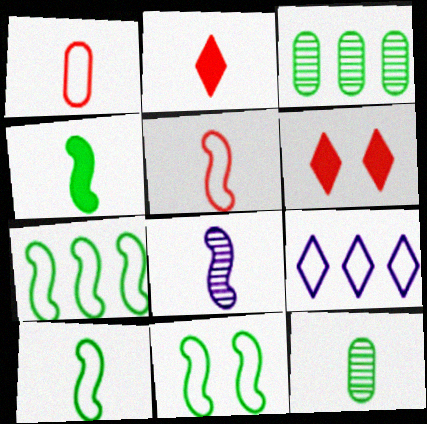[[1, 9, 11], 
[4, 5, 8], 
[7, 10, 11]]